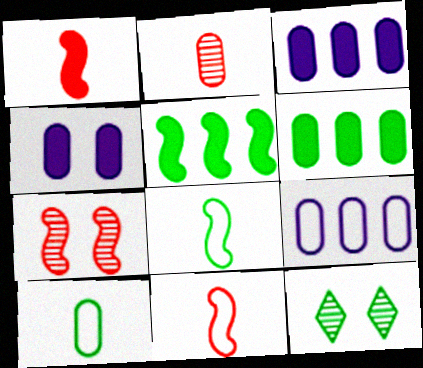[[1, 9, 12], 
[3, 11, 12], 
[5, 10, 12], 
[6, 8, 12]]